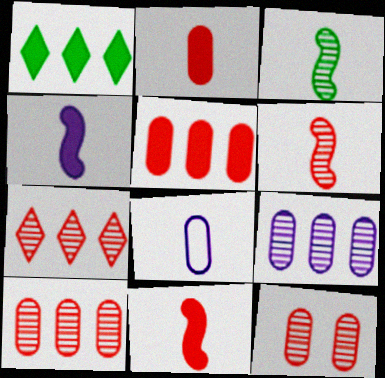[[6, 7, 12]]